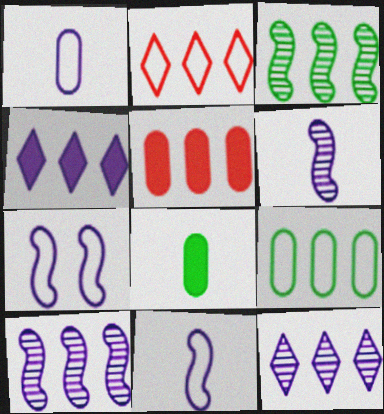[]